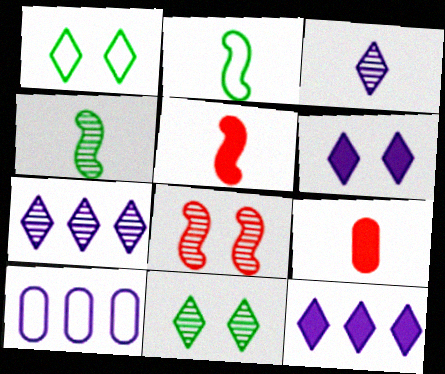[[2, 3, 9], 
[5, 10, 11]]